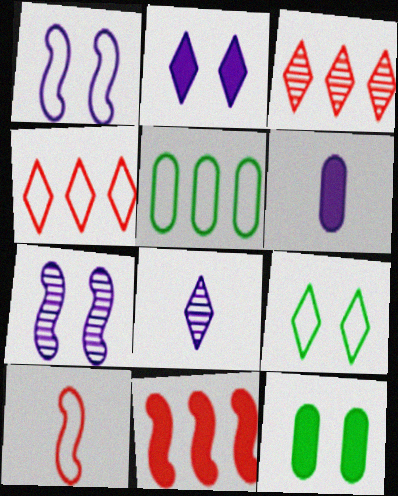[]